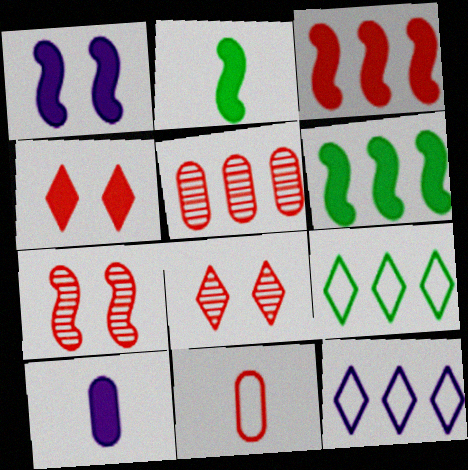[[1, 2, 3], 
[3, 8, 11], 
[4, 6, 10], 
[5, 6, 12], 
[7, 9, 10]]